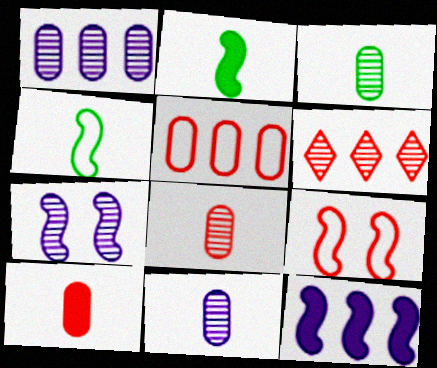[[3, 6, 7], 
[3, 8, 11], 
[6, 9, 10]]